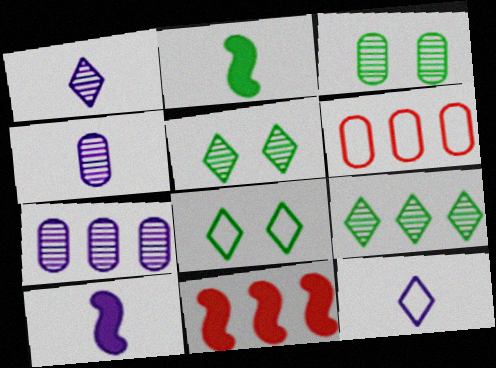[[3, 11, 12], 
[4, 8, 11], 
[4, 10, 12], 
[5, 6, 10]]